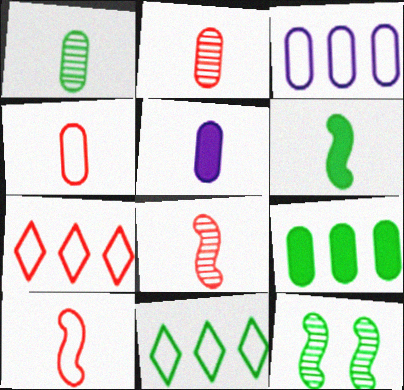[[1, 4, 5], 
[5, 7, 12]]